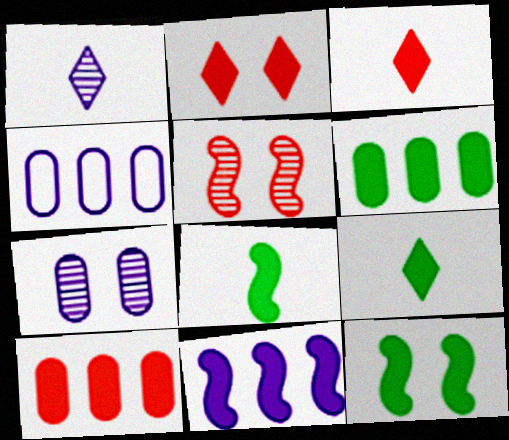[[4, 5, 9], 
[6, 9, 12]]